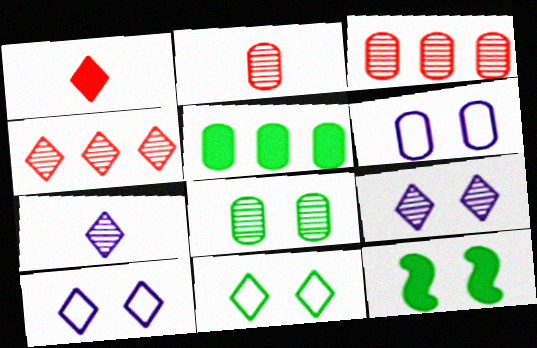[[2, 5, 6], 
[8, 11, 12]]